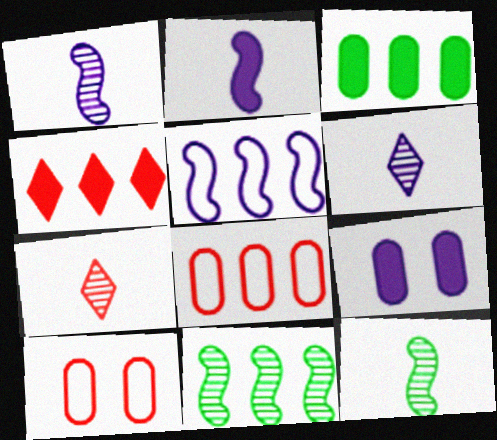[[5, 6, 9]]